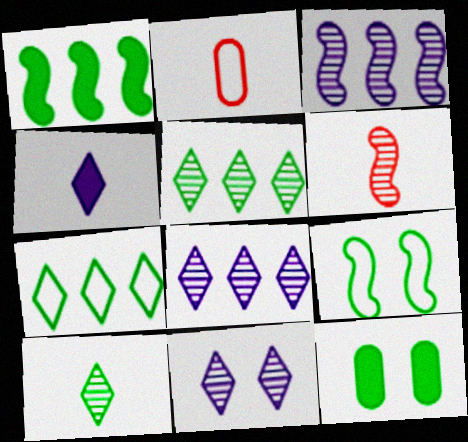[[1, 2, 11]]